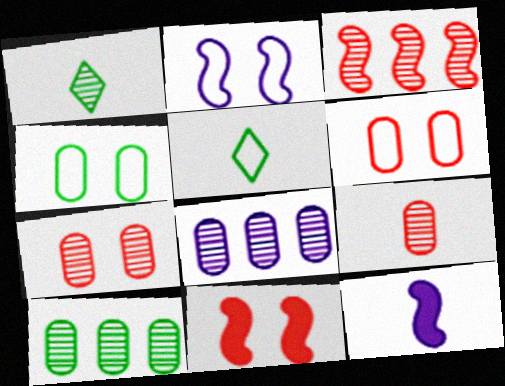[[5, 8, 11], 
[5, 9, 12]]